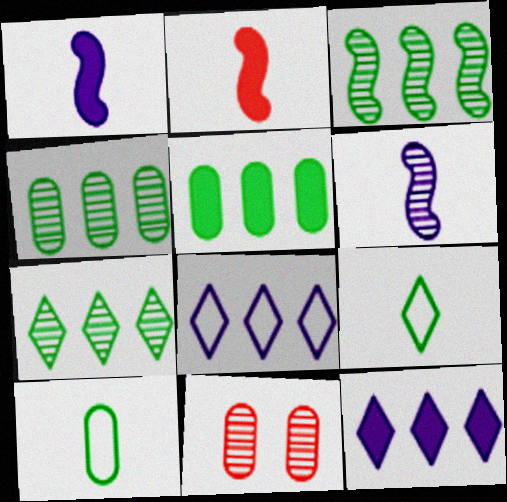[[3, 4, 7], 
[6, 7, 11]]